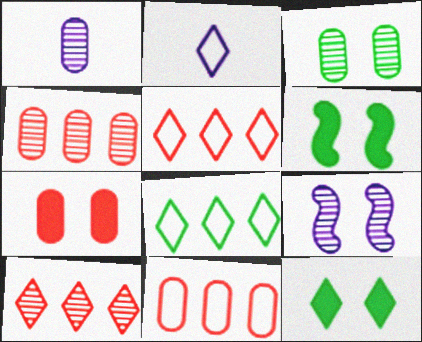[[1, 3, 4], 
[1, 5, 6], 
[2, 4, 6], 
[2, 10, 12]]